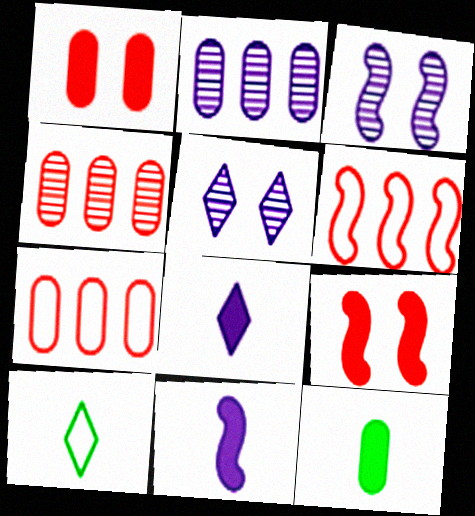[[2, 9, 10], 
[5, 6, 12]]